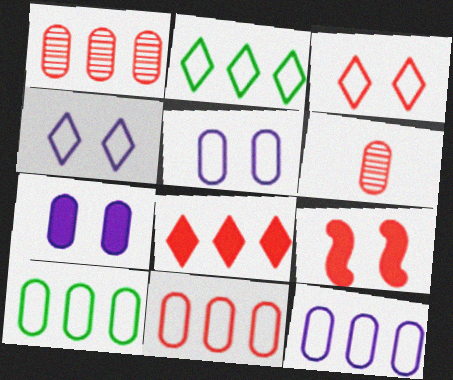[[6, 7, 10], 
[10, 11, 12]]